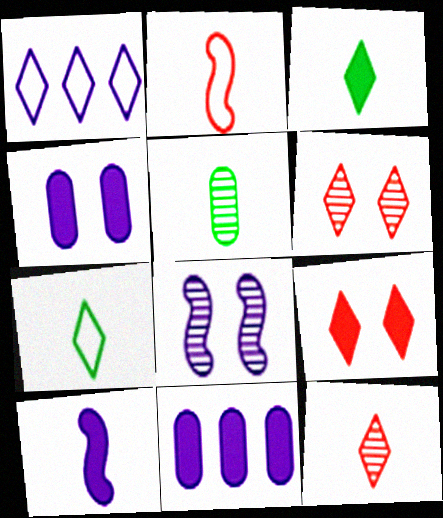[[1, 3, 6]]